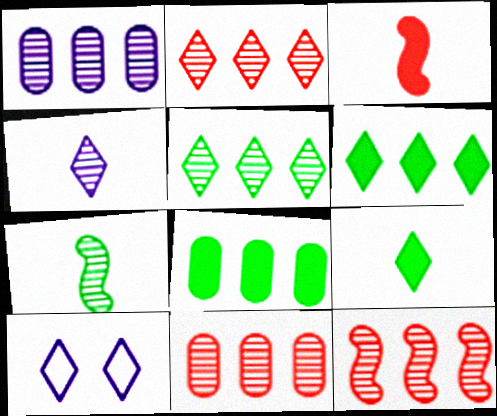[[1, 5, 12], 
[2, 9, 10], 
[2, 11, 12]]